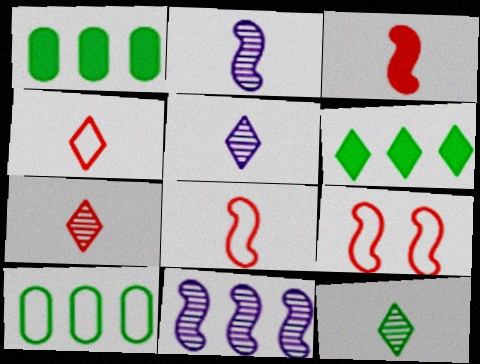[[1, 5, 9], 
[5, 7, 12]]